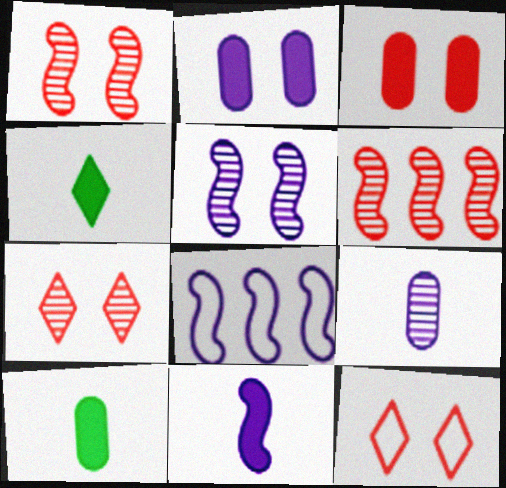[[1, 3, 12], 
[5, 8, 11], 
[7, 8, 10]]